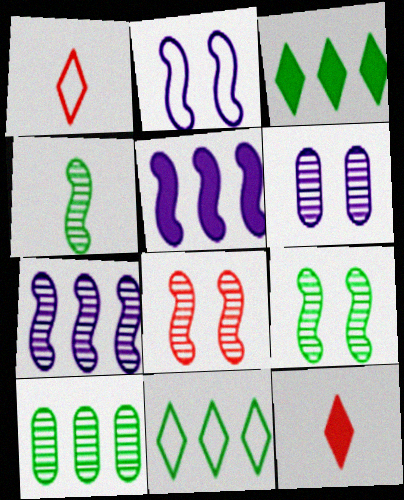[[2, 10, 12], 
[4, 7, 8]]